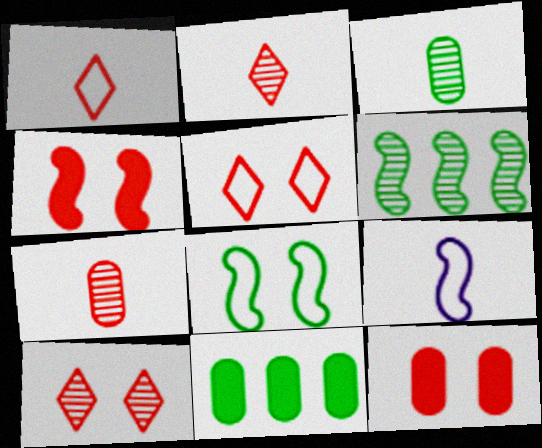[[4, 6, 9], 
[9, 10, 11]]